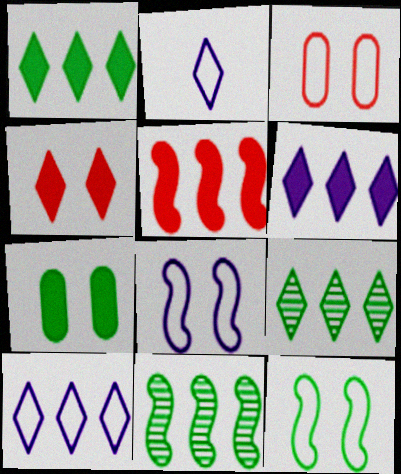[[2, 4, 9]]